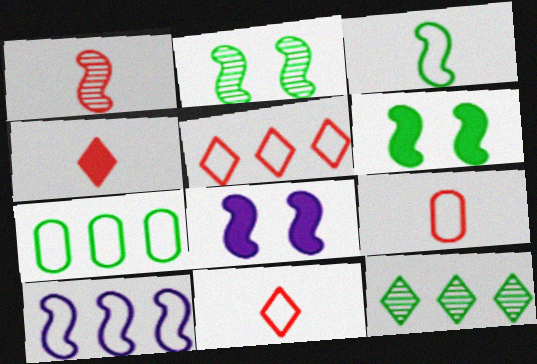[[1, 4, 9], 
[1, 6, 10], 
[5, 7, 10], 
[8, 9, 12]]